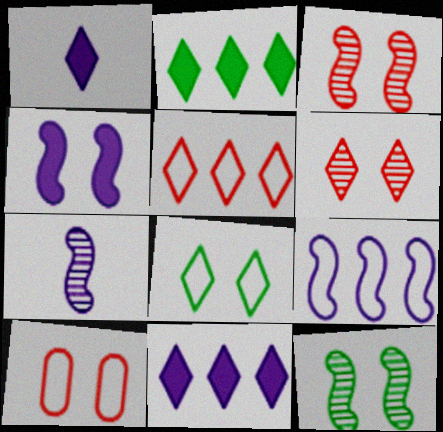[[2, 7, 10], 
[4, 7, 9]]